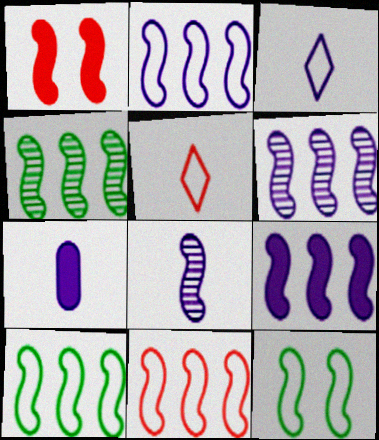[[1, 8, 10], 
[2, 6, 9], 
[2, 10, 11], 
[3, 7, 8], 
[4, 9, 11]]